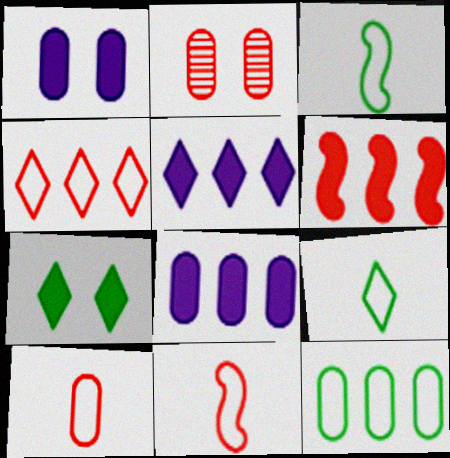[[2, 3, 5]]